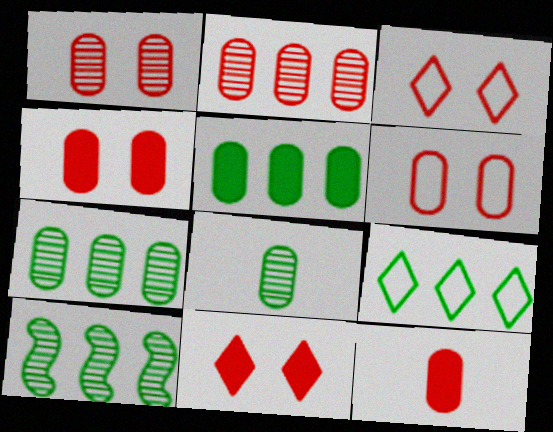[[1, 4, 6], 
[2, 6, 12], 
[5, 9, 10]]